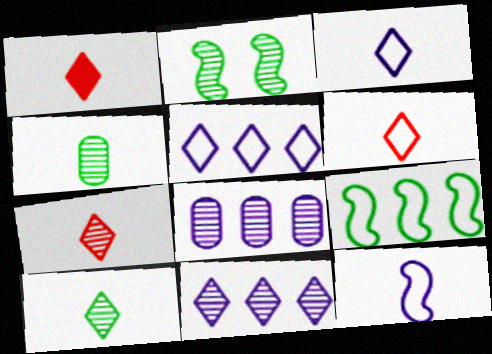[[1, 3, 10], 
[1, 4, 12], 
[1, 6, 7], 
[2, 7, 8]]